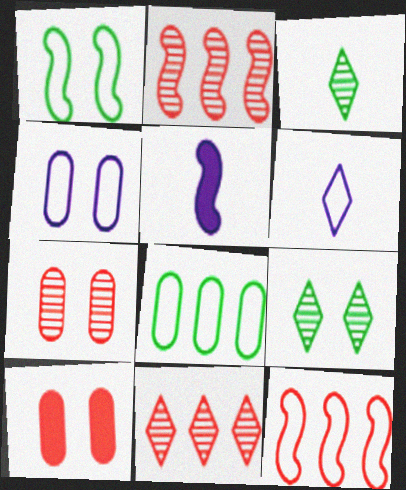[[1, 2, 5]]